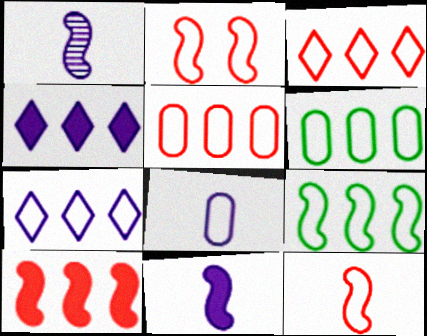[[5, 7, 9]]